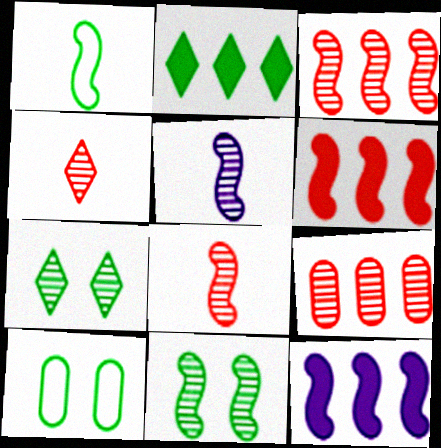[[3, 5, 11], 
[4, 10, 12], 
[5, 7, 9]]